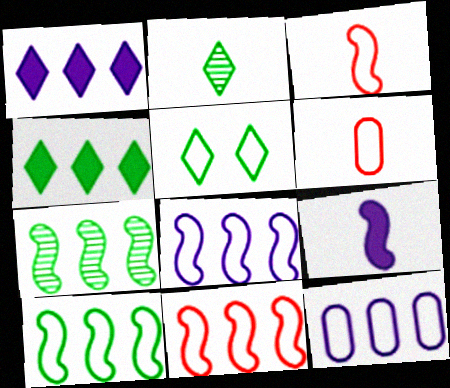[[2, 4, 5], 
[2, 6, 9], 
[3, 5, 12], 
[5, 6, 8], 
[8, 10, 11]]